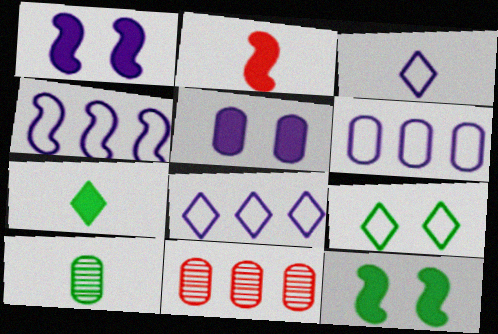[[2, 3, 10], 
[3, 11, 12], 
[4, 6, 8]]